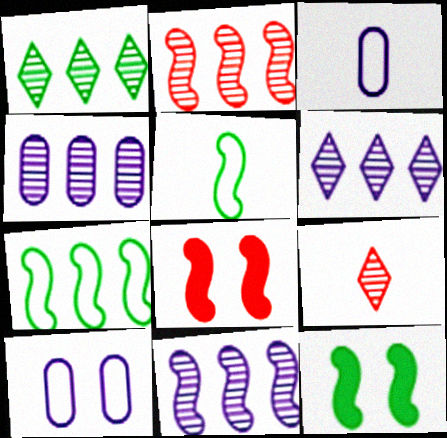[[1, 2, 4], 
[1, 3, 8], 
[4, 6, 11], 
[5, 8, 11]]